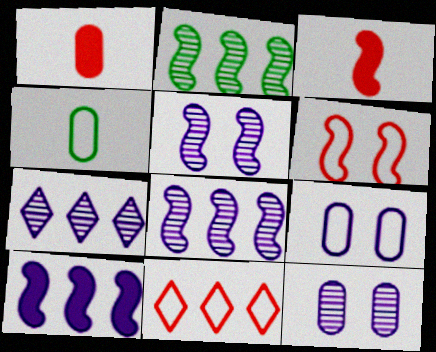[]